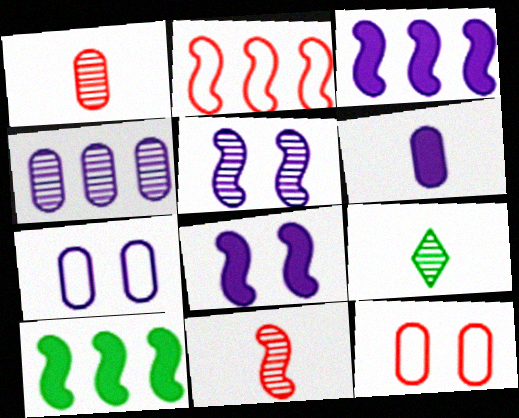[[3, 9, 12], 
[4, 6, 7]]